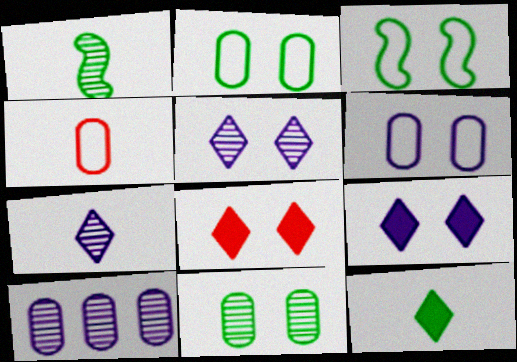[]